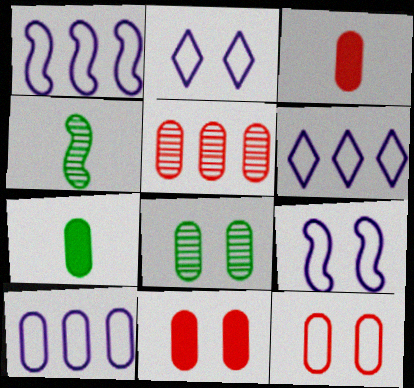[[1, 6, 10], 
[3, 5, 12], 
[3, 8, 10], 
[4, 6, 11]]